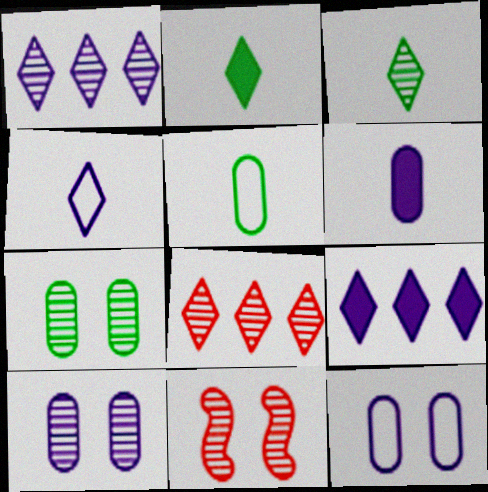[[5, 9, 11]]